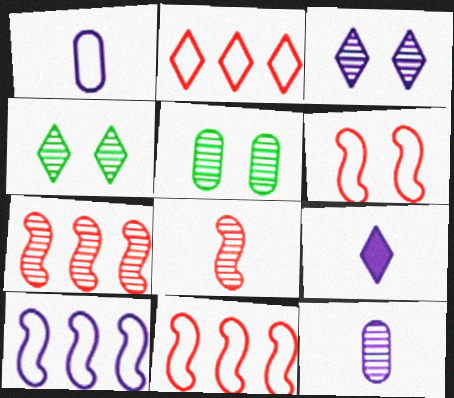[[2, 4, 9], 
[4, 7, 12], 
[5, 9, 11]]